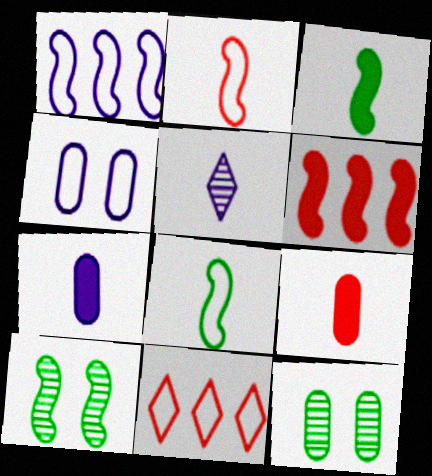[[4, 8, 11], 
[5, 8, 9], 
[7, 10, 11]]